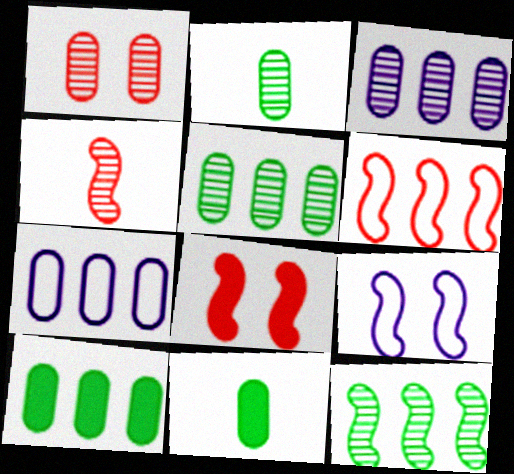[[1, 2, 3], 
[1, 7, 11], 
[4, 6, 8]]